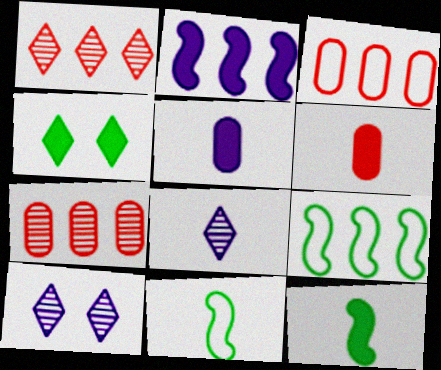[[2, 4, 6], 
[3, 10, 12], 
[6, 8, 11], 
[6, 9, 10]]